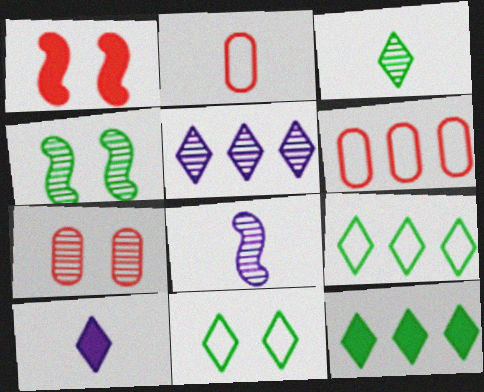[[3, 11, 12], 
[4, 6, 10]]